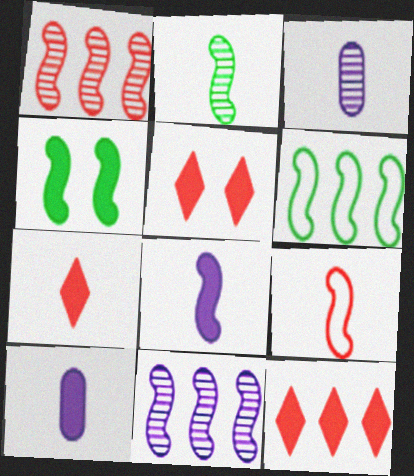[[2, 4, 6], 
[2, 8, 9], 
[3, 5, 6], 
[4, 9, 11], 
[4, 10, 12], 
[5, 7, 12]]